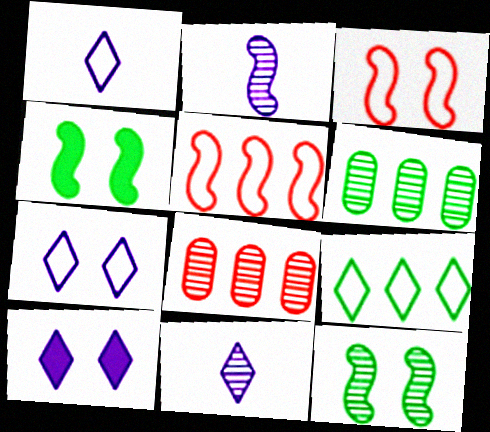[[1, 4, 8], 
[2, 4, 5], 
[8, 11, 12]]